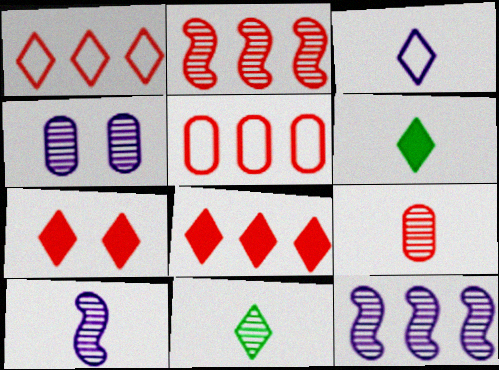[[2, 4, 11], 
[2, 5, 8], 
[9, 10, 11]]